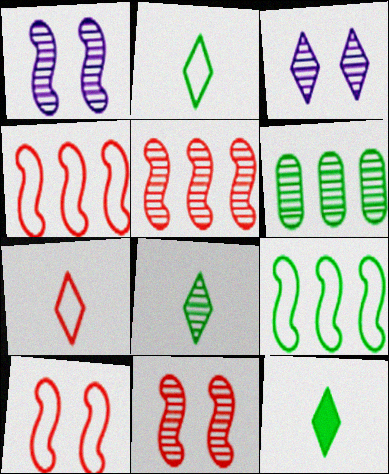[[2, 8, 12]]